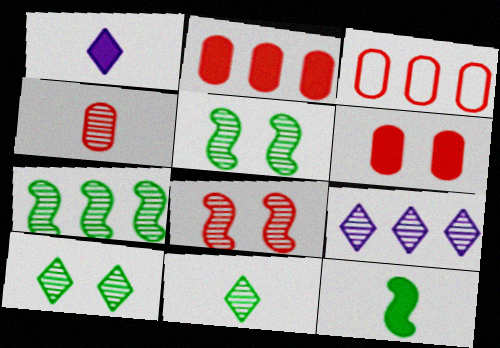[[1, 3, 5], 
[3, 4, 6], 
[4, 5, 9]]